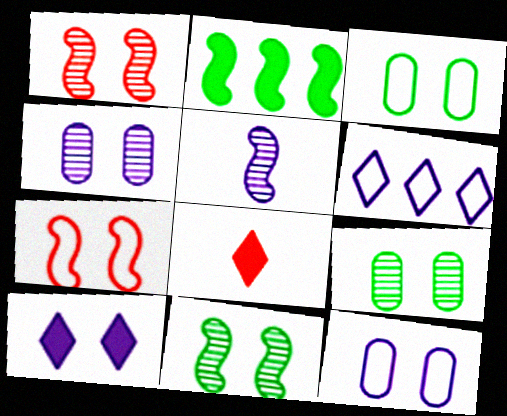[[1, 3, 10], 
[2, 5, 7], 
[7, 9, 10]]